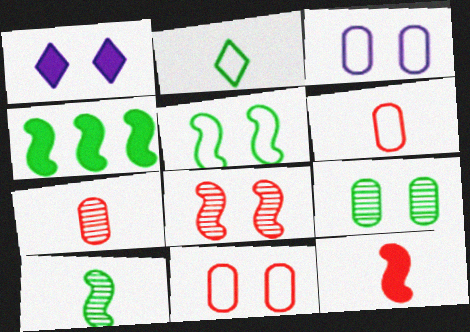[[2, 4, 9], 
[4, 5, 10]]